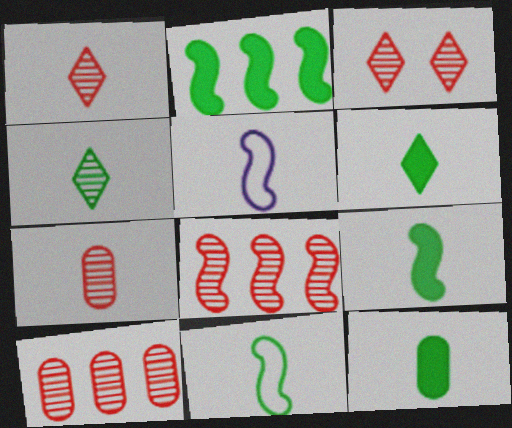[[1, 5, 12], 
[3, 7, 8], 
[4, 11, 12], 
[5, 6, 7], 
[6, 9, 12]]